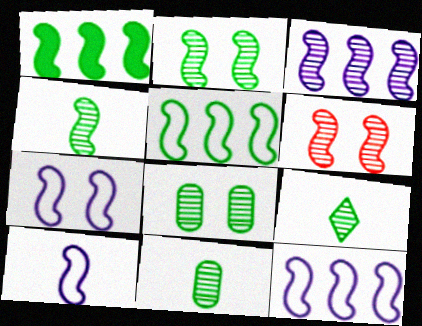[[1, 6, 10], 
[3, 4, 6], 
[4, 9, 11], 
[7, 10, 12]]